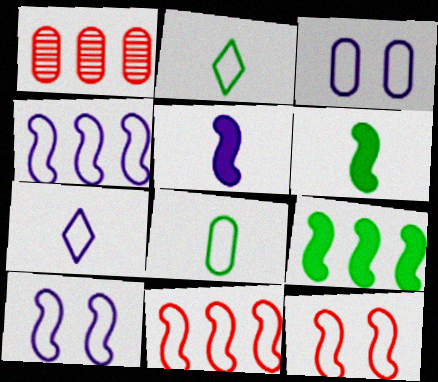[[2, 3, 11], 
[3, 4, 7]]